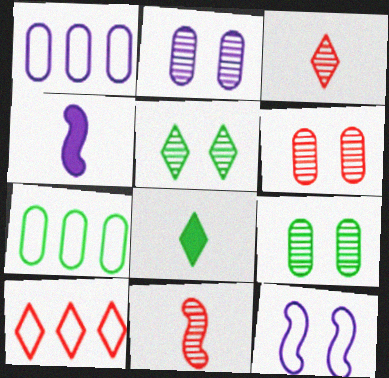[[2, 6, 9], 
[4, 9, 10]]